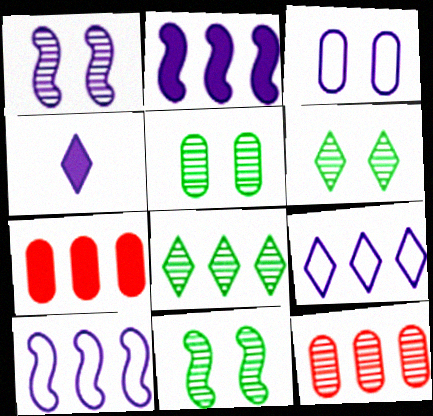[[5, 6, 11], 
[7, 8, 10]]